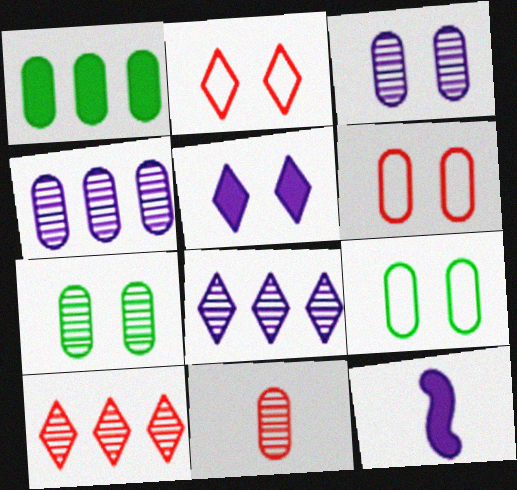[[4, 7, 11], 
[9, 10, 12]]